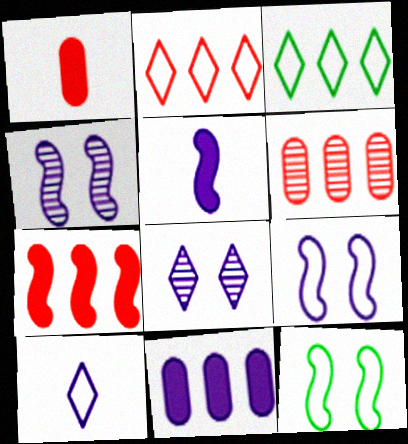[[1, 3, 4], 
[2, 6, 7], 
[4, 10, 11]]